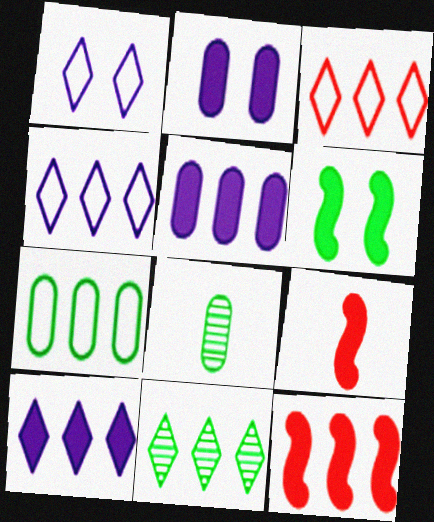[[1, 8, 12], 
[3, 10, 11]]